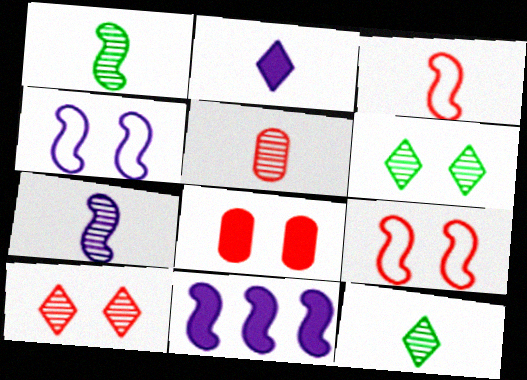[[1, 9, 11], 
[4, 6, 8], 
[4, 7, 11], 
[5, 7, 12], 
[8, 9, 10]]